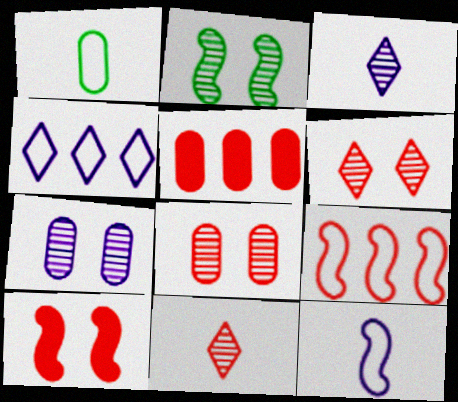[[1, 5, 7], 
[2, 6, 7]]